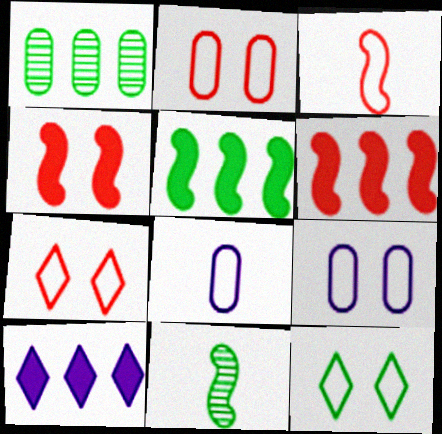[[2, 10, 11]]